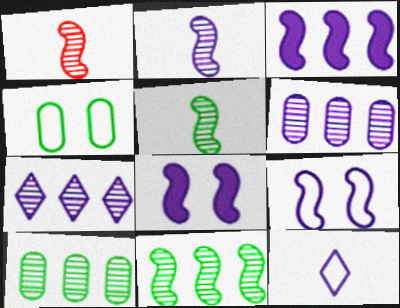[[1, 2, 5], 
[2, 3, 9], 
[6, 8, 12]]